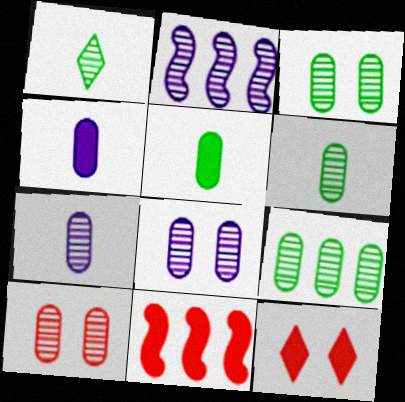[[1, 2, 10], 
[3, 6, 9], 
[3, 8, 10], 
[7, 9, 10]]